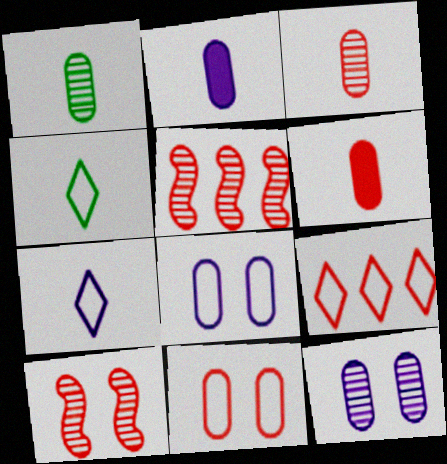[[6, 9, 10]]